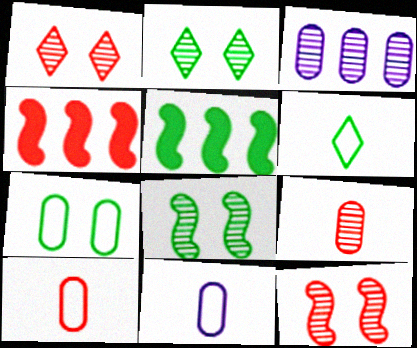[[1, 4, 10], 
[1, 5, 11], 
[2, 4, 11]]